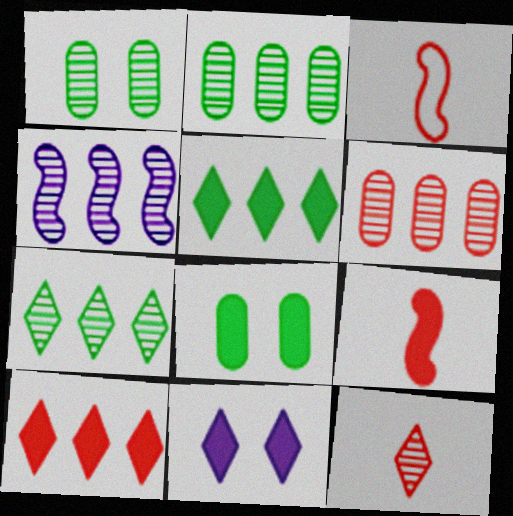[[1, 4, 12], 
[2, 3, 11], 
[4, 6, 7]]